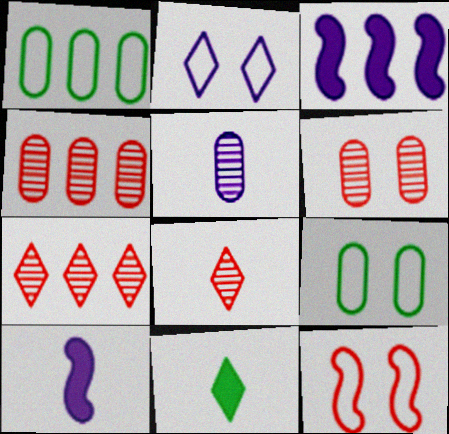[[1, 3, 7], 
[2, 3, 5], 
[2, 7, 11], 
[2, 9, 12], 
[3, 8, 9], 
[7, 9, 10]]